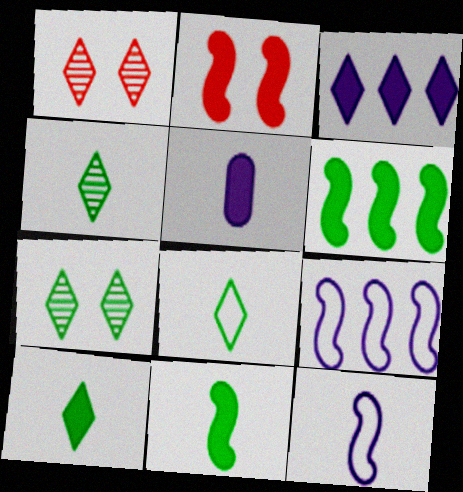[[1, 3, 8], 
[4, 8, 10]]